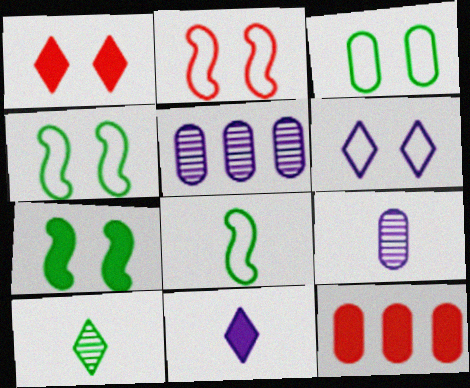[[1, 5, 8], 
[2, 3, 6], 
[3, 9, 12], 
[7, 11, 12]]